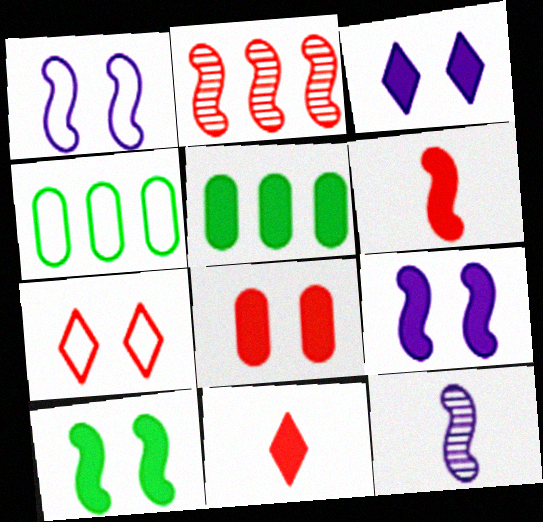[[3, 5, 6], 
[3, 8, 10], 
[5, 7, 12], 
[5, 9, 11]]